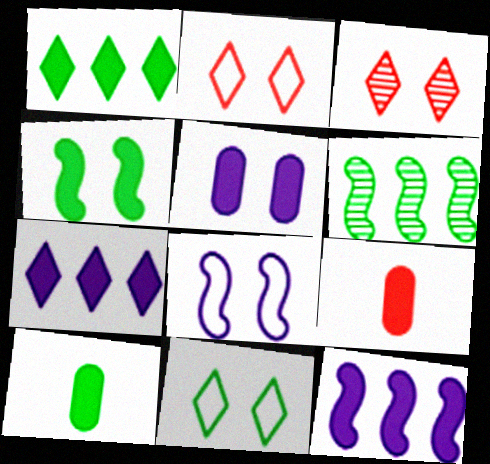[[1, 4, 10], 
[4, 7, 9], 
[6, 10, 11]]